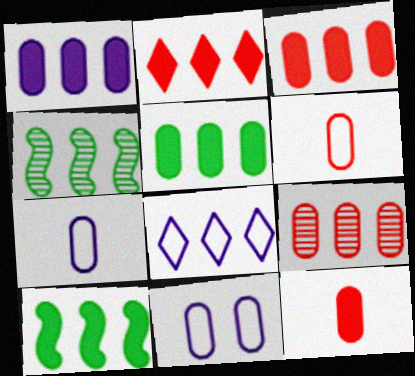[[1, 2, 10], 
[1, 3, 5], 
[3, 4, 8], 
[8, 9, 10]]